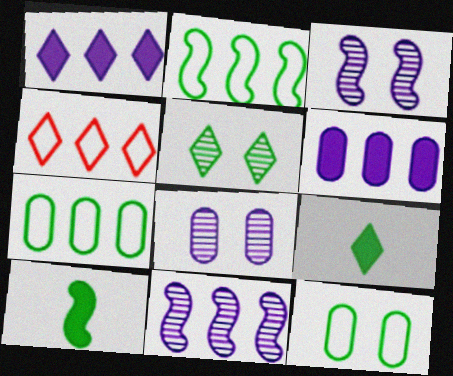[[4, 8, 10], 
[5, 7, 10]]